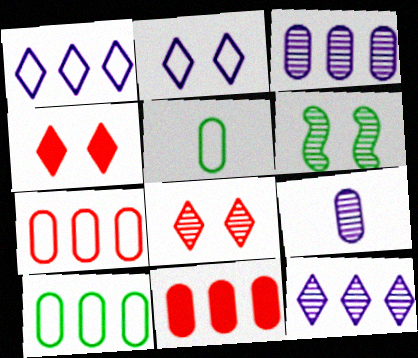[[3, 10, 11]]